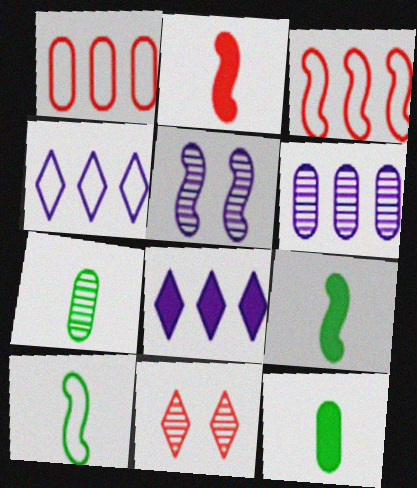[[1, 2, 11], 
[3, 5, 9]]